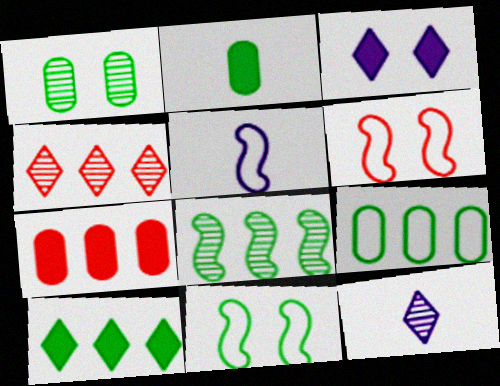[[1, 2, 9], 
[1, 3, 6], 
[7, 11, 12], 
[8, 9, 10]]